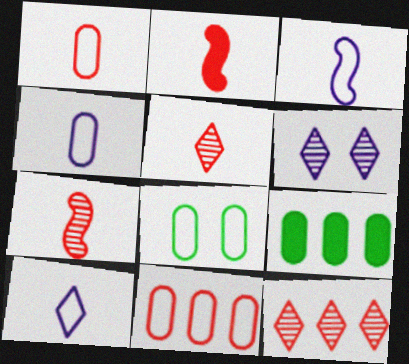[[1, 2, 5], 
[3, 4, 10], 
[4, 8, 11]]